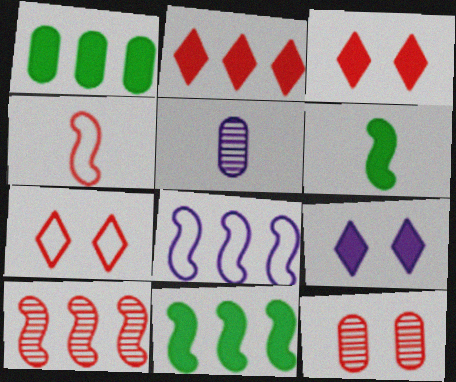[[2, 4, 12], 
[5, 7, 11], 
[5, 8, 9], 
[8, 10, 11]]